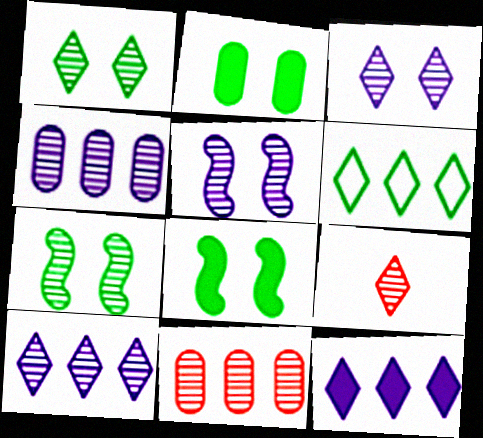[[1, 9, 10], 
[4, 7, 9]]